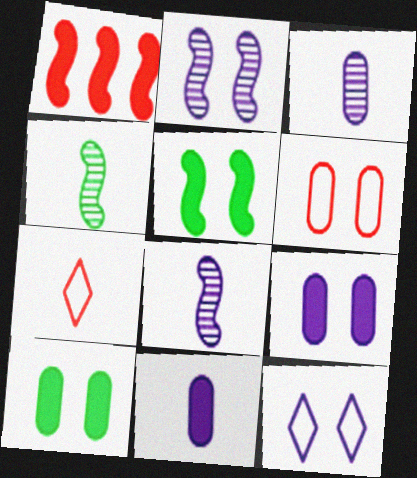[[2, 9, 12], 
[4, 7, 11]]